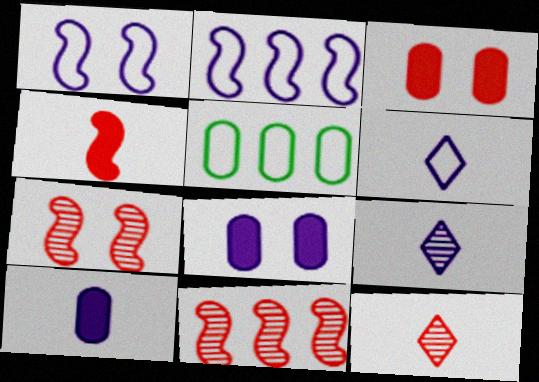[[2, 8, 9]]